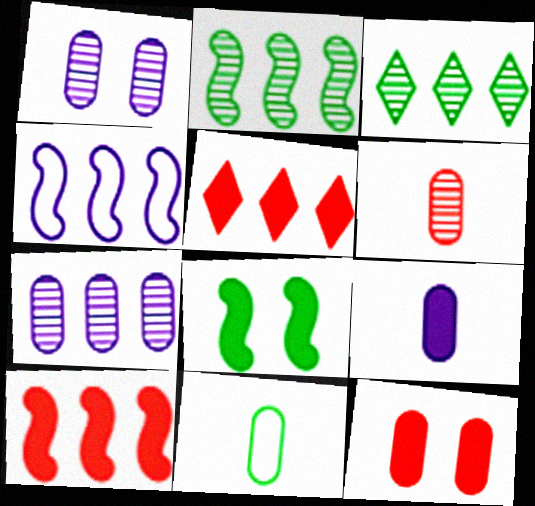[[2, 4, 10], 
[3, 8, 11], 
[5, 8, 9], 
[6, 9, 11], 
[7, 11, 12]]